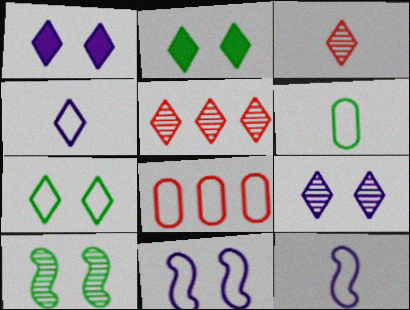[[2, 4, 5], 
[7, 8, 12]]